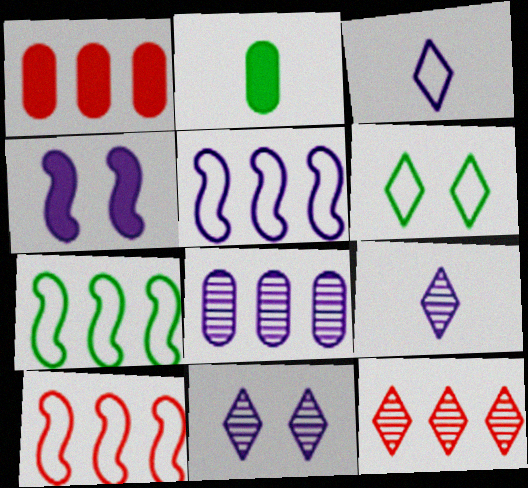[[1, 10, 12], 
[2, 10, 11], 
[3, 4, 8], 
[5, 7, 10]]